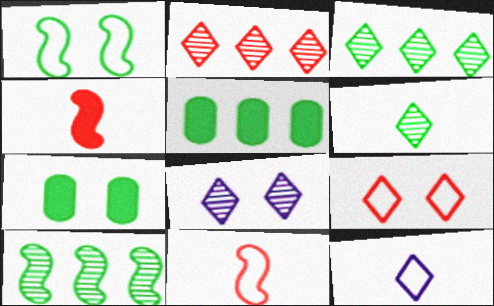[[1, 5, 6], 
[2, 6, 8], 
[5, 8, 11]]